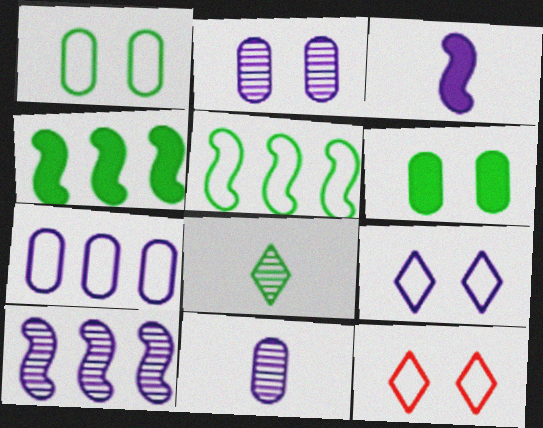[[1, 4, 8], 
[4, 11, 12], 
[5, 6, 8]]